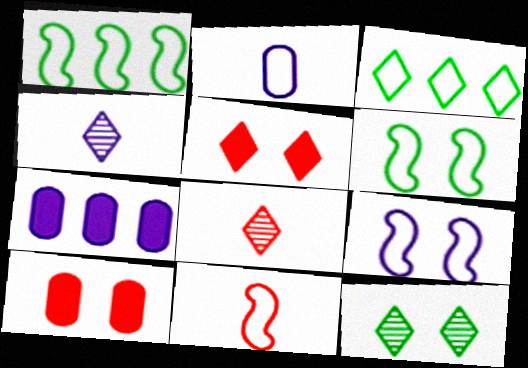[[1, 4, 10], 
[1, 9, 11], 
[3, 4, 5], 
[4, 7, 9], 
[6, 7, 8], 
[7, 11, 12], 
[9, 10, 12]]